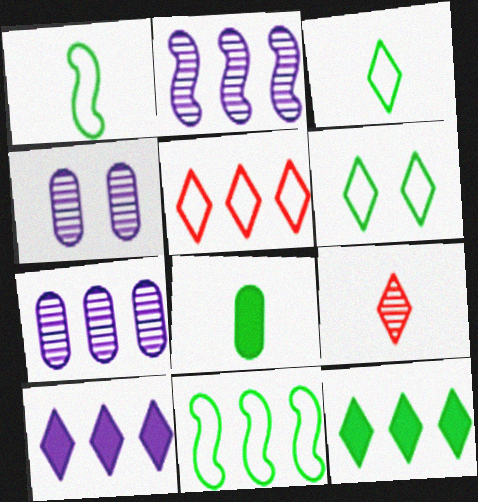[[6, 9, 10]]